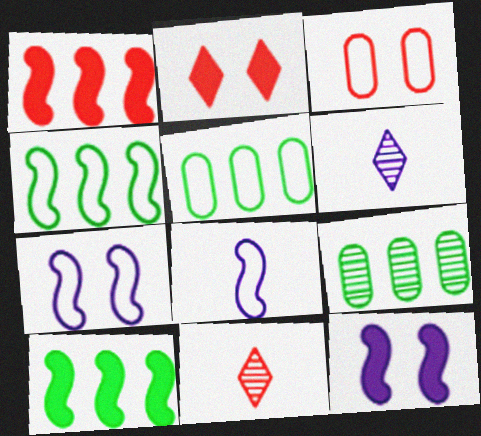[[1, 3, 11], 
[2, 8, 9], 
[3, 6, 10], 
[5, 11, 12]]